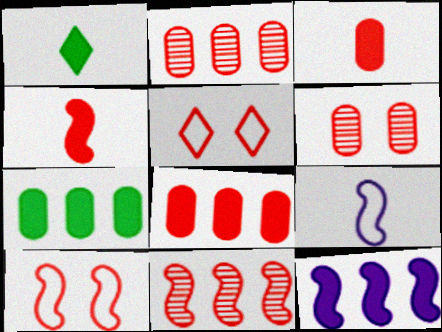[[2, 4, 5], 
[3, 5, 11], 
[4, 10, 11]]